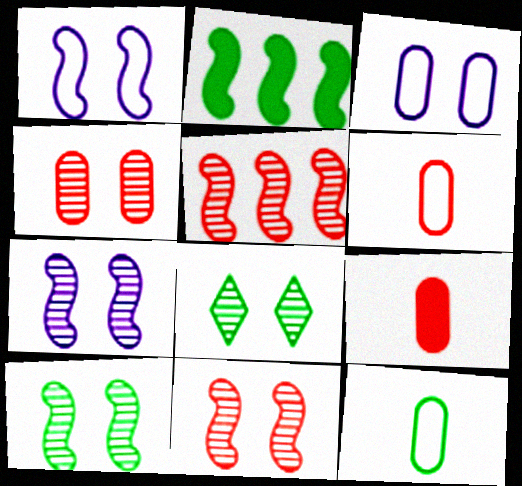[[2, 8, 12], 
[4, 7, 8], 
[7, 10, 11]]